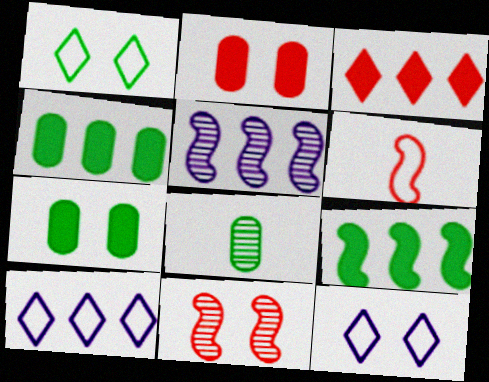[[1, 8, 9], 
[7, 11, 12]]